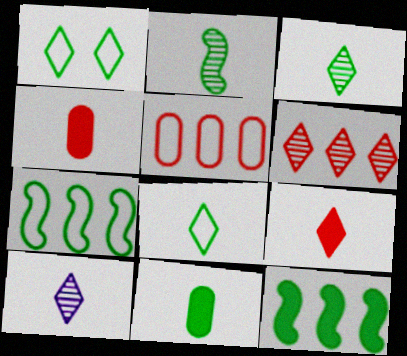[[2, 8, 11], 
[8, 9, 10]]